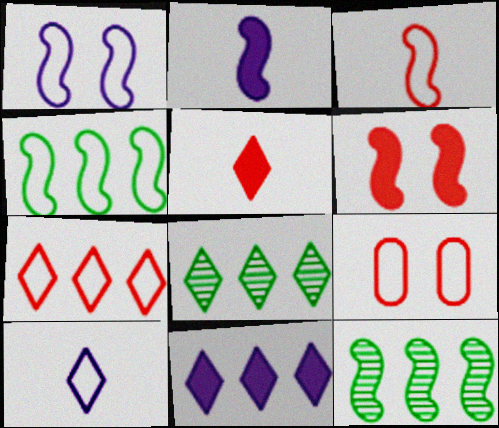[[1, 3, 4], 
[2, 8, 9], 
[3, 7, 9], 
[4, 9, 10], 
[7, 8, 11]]